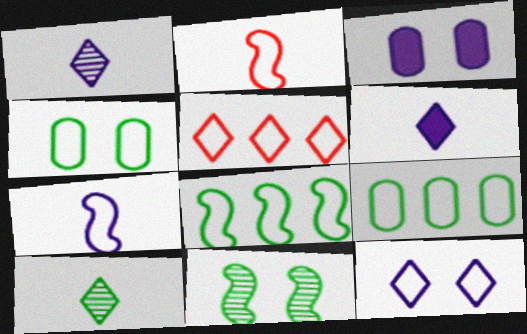[[2, 9, 12], 
[4, 5, 7]]